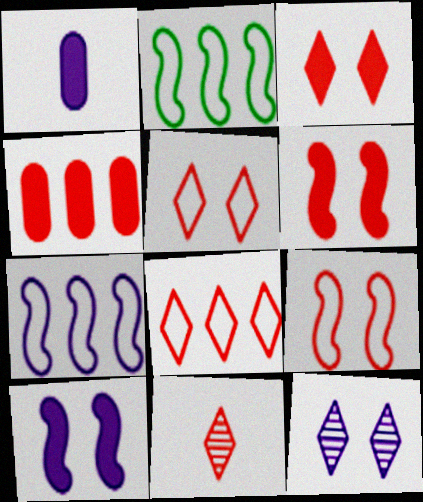[[1, 7, 12], 
[3, 8, 11], 
[4, 9, 11]]